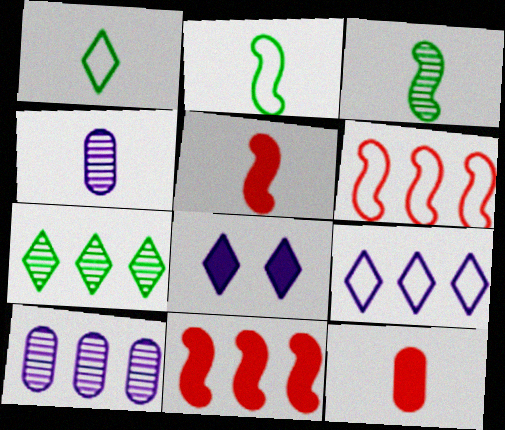[[1, 4, 5]]